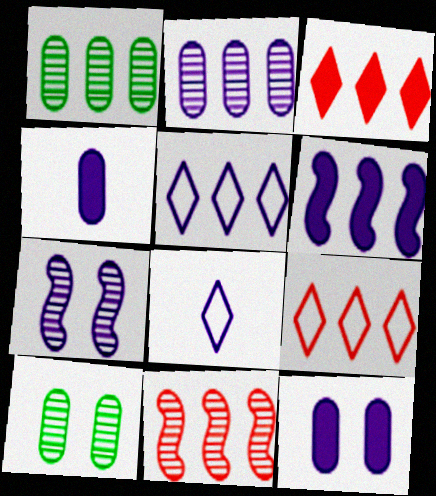[[1, 6, 9], 
[2, 5, 6], 
[4, 5, 7]]